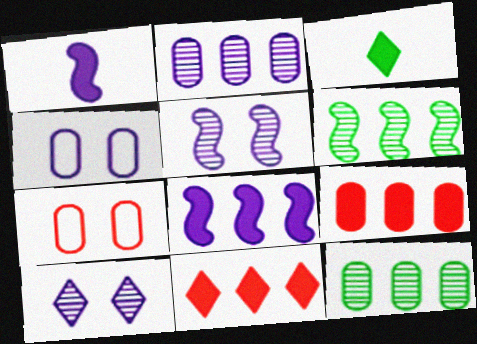[]